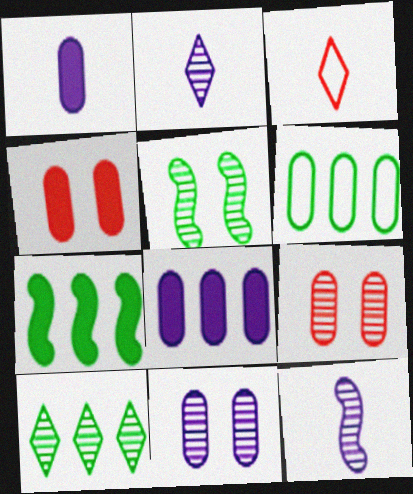[[1, 6, 9], 
[3, 5, 8], 
[3, 7, 11], 
[6, 7, 10], 
[9, 10, 12]]